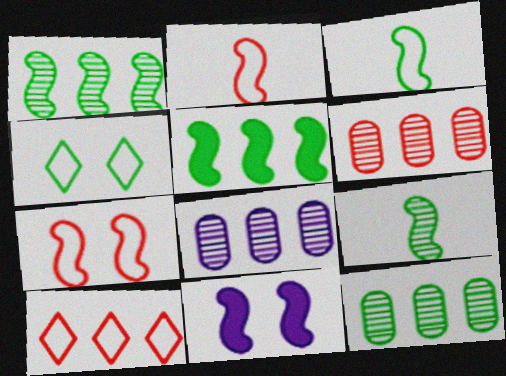[[1, 2, 11], 
[5, 8, 10], 
[6, 8, 12]]